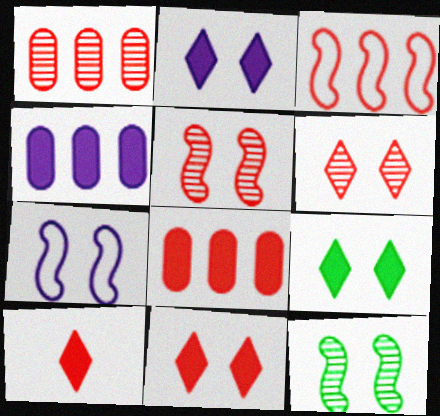[[2, 9, 11]]